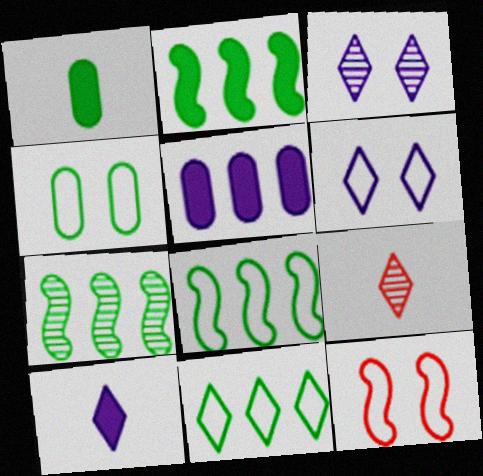[[2, 7, 8], 
[4, 6, 12]]